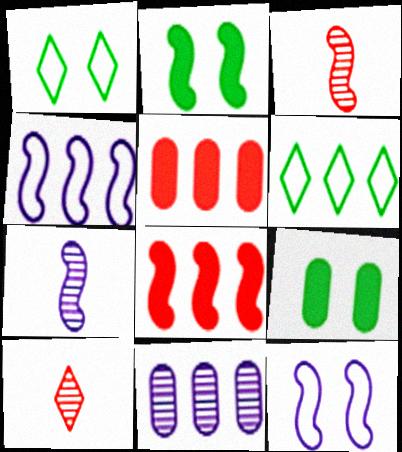[[1, 5, 7], 
[2, 3, 4], 
[4, 9, 10], 
[6, 8, 11]]